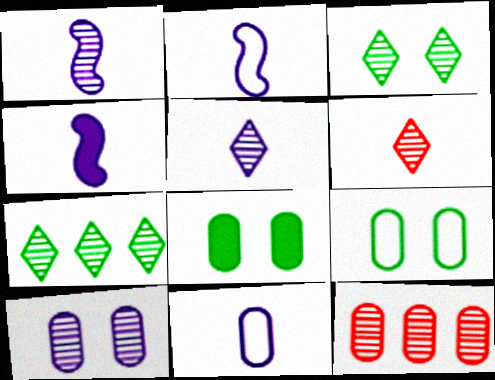[[1, 2, 4], 
[1, 3, 12], 
[4, 5, 11], 
[8, 11, 12]]